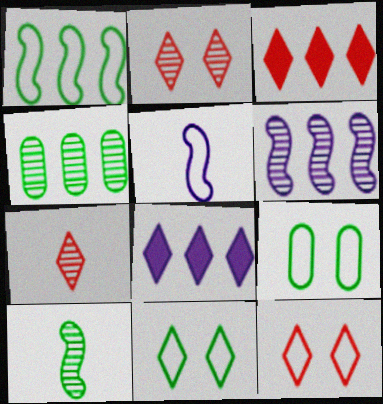[[3, 7, 12], 
[7, 8, 11]]